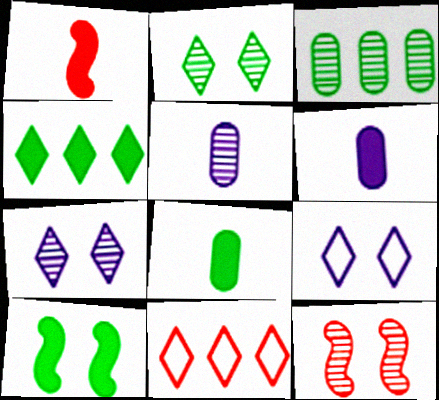[[1, 3, 9], 
[4, 8, 10], 
[5, 10, 11]]